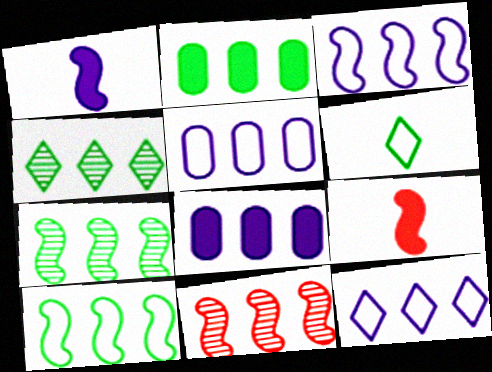[[2, 4, 10], 
[2, 11, 12], 
[3, 5, 12]]